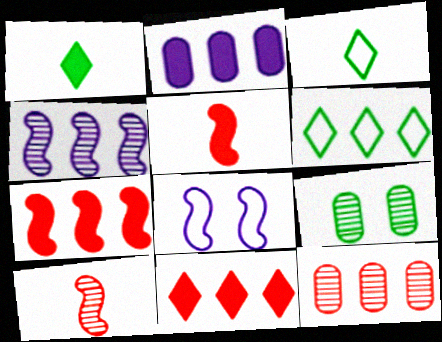[[1, 8, 12]]